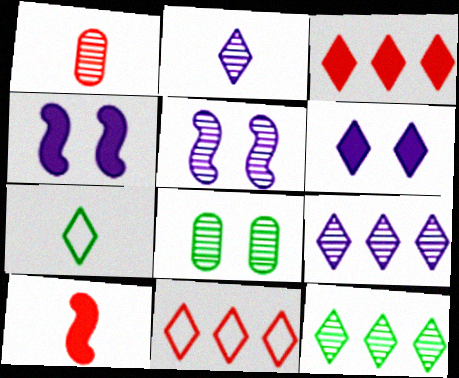[[1, 5, 12]]